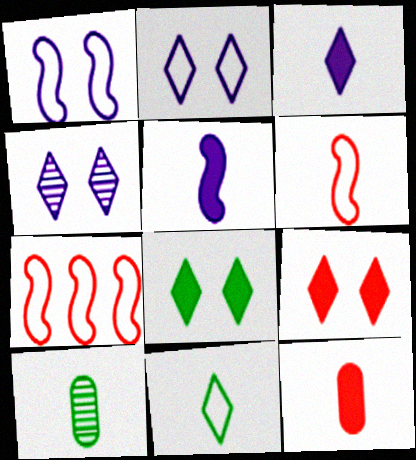[[3, 6, 10]]